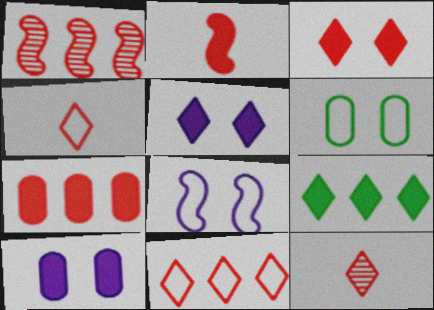[[1, 7, 11], 
[2, 3, 7], 
[2, 9, 10], 
[3, 11, 12]]